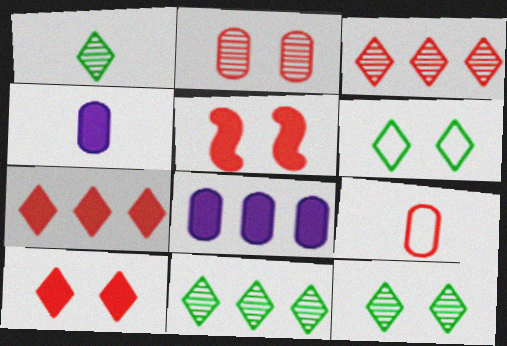[[1, 11, 12], 
[3, 5, 9]]